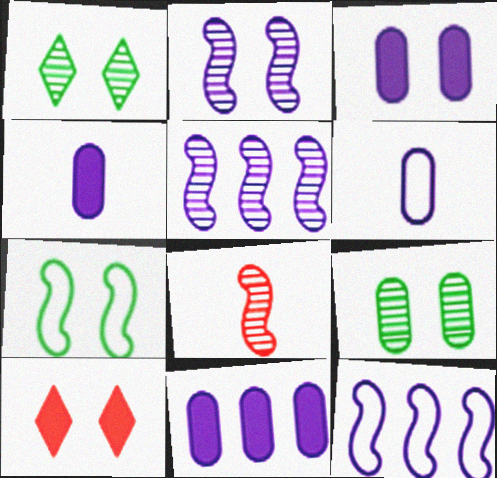[[3, 4, 11]]